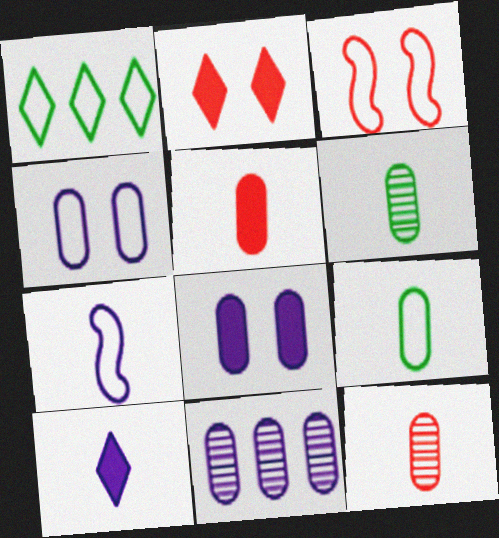[]